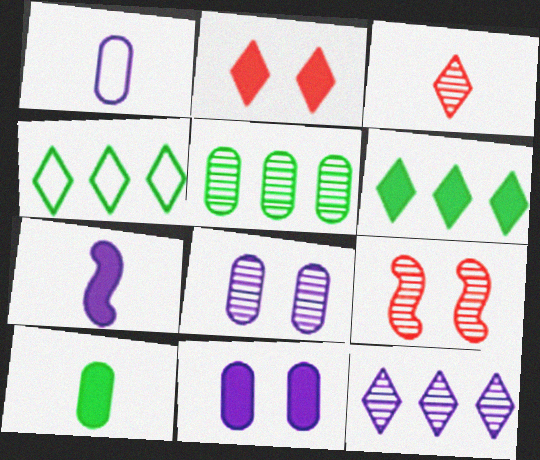[[1, 6, 9]]